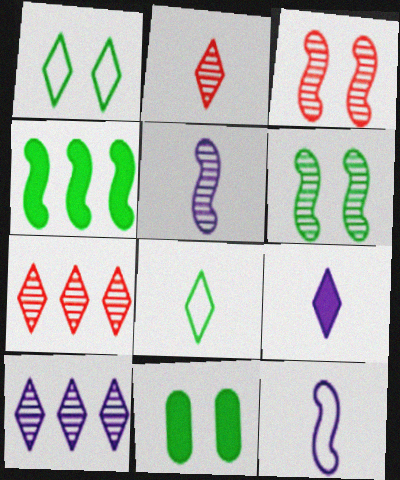[[1, 6, 11], 
[1, 7, 9], 
[2, 8, 9], 
[3, 4, 12], 
[7, 11, 12]]